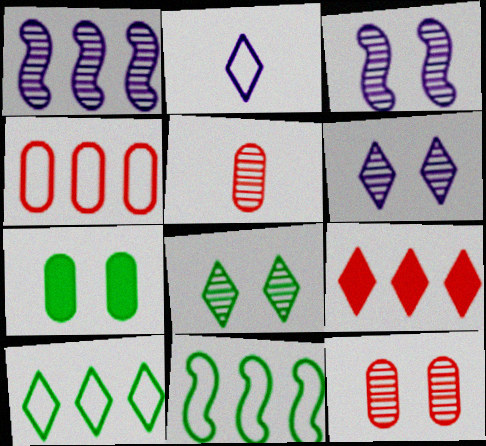[[1, 5, 8], 
[2, 8, 9], 
[3, 8, 12]]